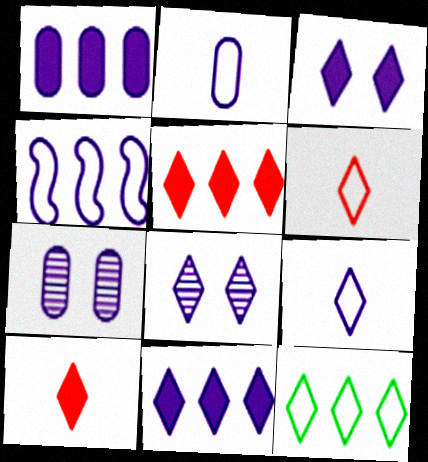[[1, 2, 7], 
[8, 9, 11], 
[8, 10, 12]]